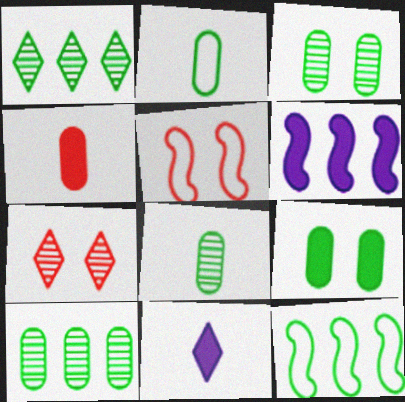[[2, 6, 7], 
[2, 9, 10], 
[3, 8, 10], 
[5, 10, 11]]